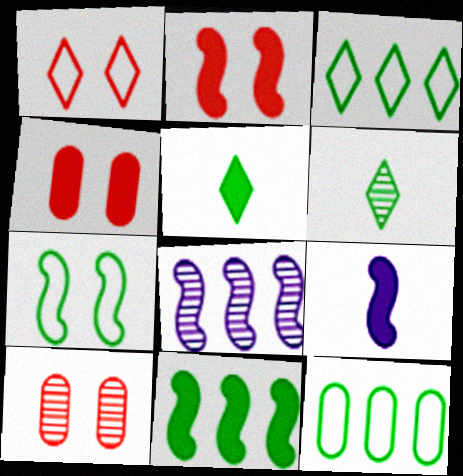[[1, 2, 10], 
[2, 9, 11], 
[3, 9, 10], 
[6, 8, 10]]